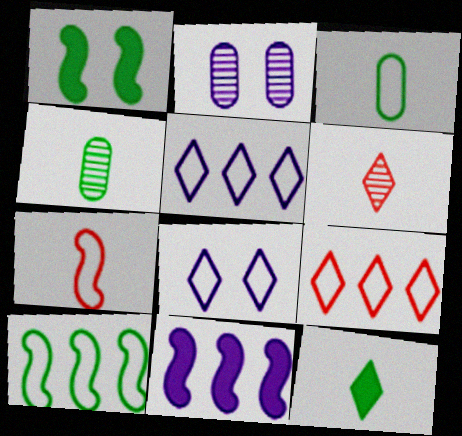[]